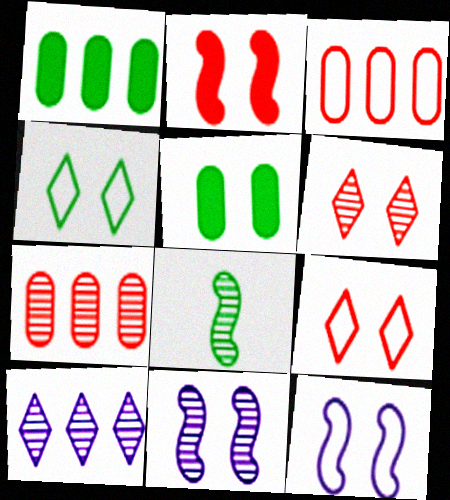[[1, 4, 8], 
[5, 6, 12], 
[5, 9, 11]]